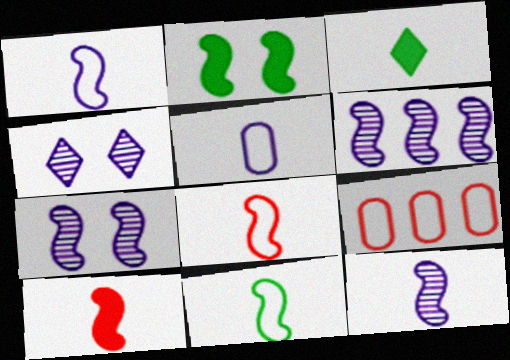[[1, 8, 11], 
[2, 6, 8], 
[3, 7, 9], 
[6, 7, 12], 
[10, 11, 12]]